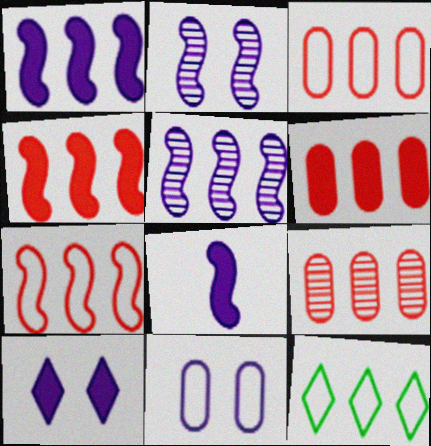[[1, 9, 12], 
[2, 10, 11], 
[3, 6, 9], 
[5, 6, 12]]